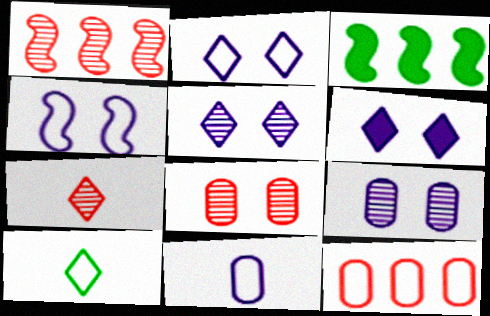[[1, 7, 8], 
[2, 5, 6], 
[4, 6, 9], 
[4, 10, 12]]